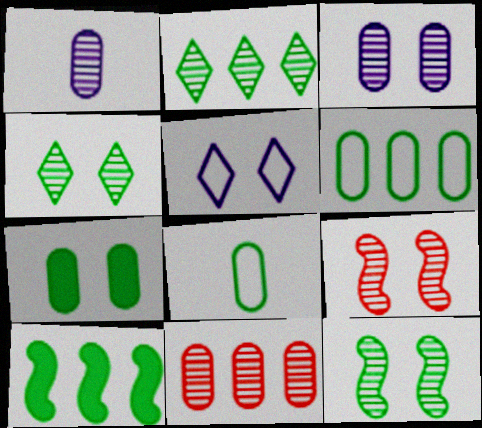[[1, 2, 9], 
[2, 6, 10], 
[3, 4, 9], 
[4, 8, 10], 
[5, 7, 9]]